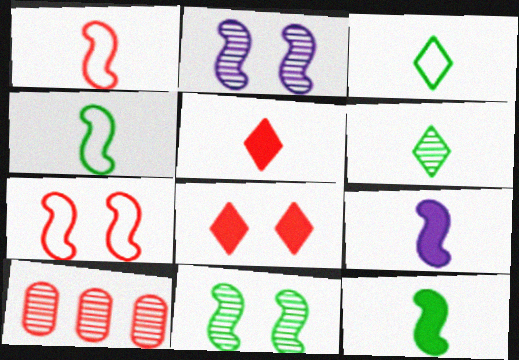[[1, 8, 10], 
[2, 6, 10], 
[5, 7, 10]]